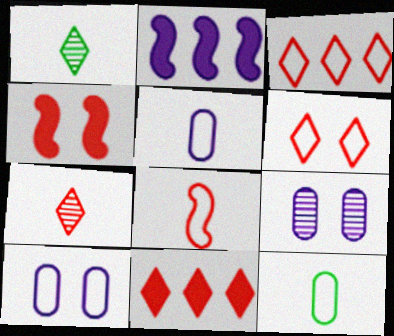[[6, 7, 11]]